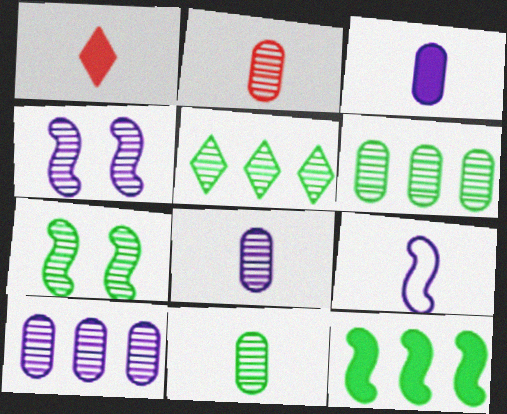[[1, 9, 11], 
[2, 4, 5], 
[2, 8, 11], 
[5, 7, 11]]